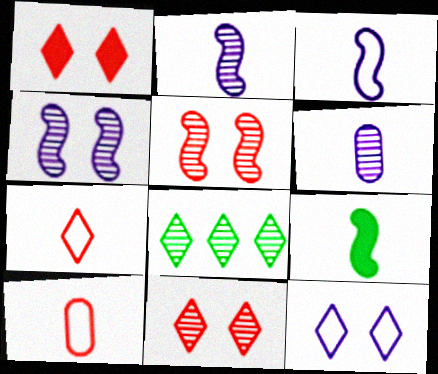[[5, 6, 8], 
[6, 7, 9]]